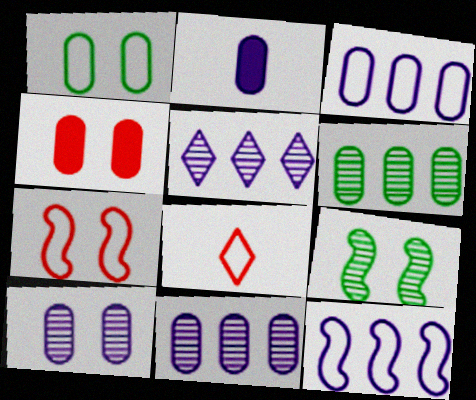[[1, 4, 10], 
[1, 8, 12], 
[2, 3, 10]]